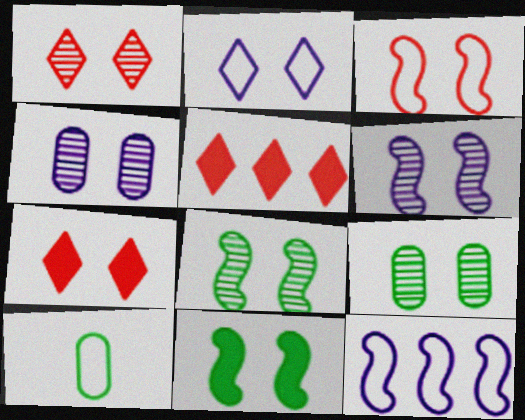[[1, 4, 8], 
[1, 6, 9], 
[3, 6, 11], 
[5, 6, 10]]